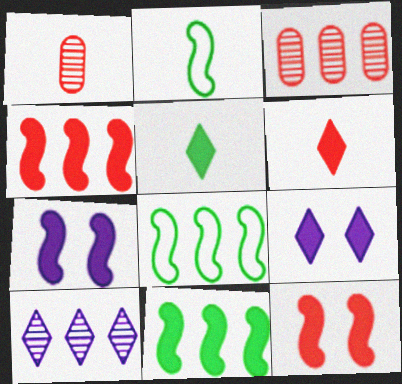[[1, 8, 9], 
[2, 3, 9]]